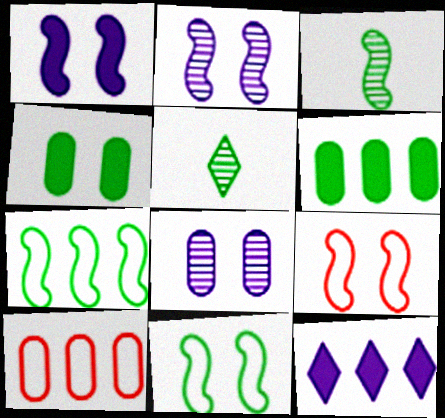[[1, 5, 10], 
[4, 5, 7], 
[5, 6, 11]]